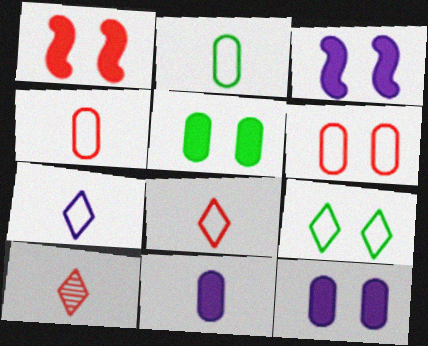[]